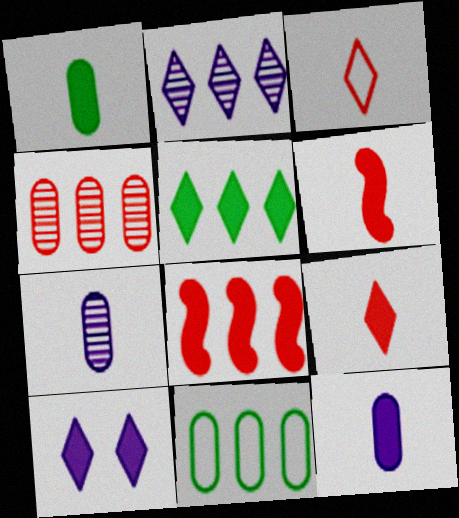[[1, 8, 10], 
[2, 8, 11], 
[5, 9, 10]]